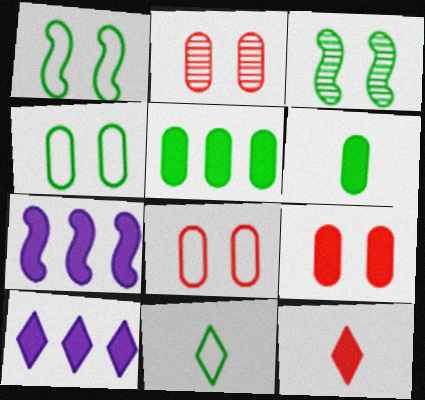[[2, 7, 11], 
[2, 8, 9], 
[3, 5, 11]]